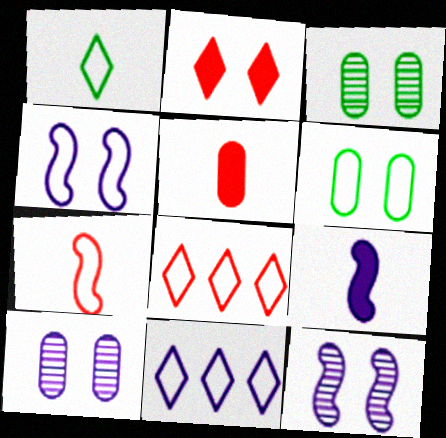[[2, 3, 4], 
[2, 6, 12], 
[3, 8, 9], 
[6, 7, 11], 
[9, 10, 11]]